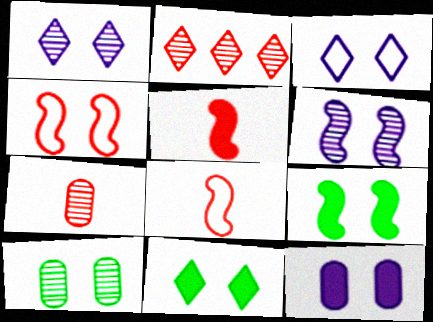[[3, 6, 12], 
[4, 6, 9]]